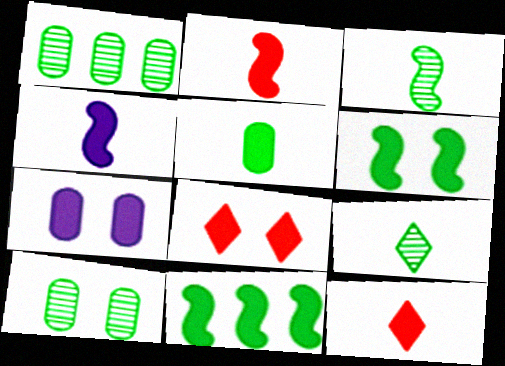[[4, 5, 12], 
[6, 7, 8], 
[7, 11, 12]]